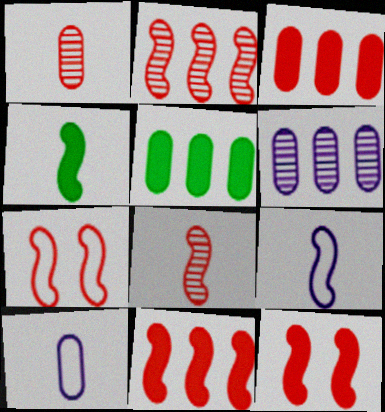[[4, 8, 9], 
[7, 8, 11]]